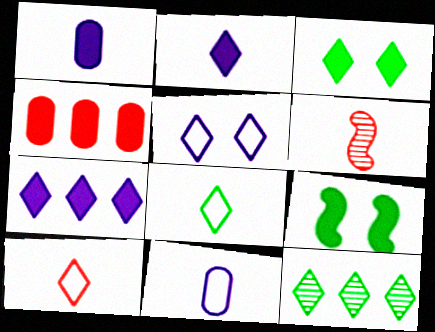[[1, 6, 8], 
[2, 4, 9], 
[3, 8, 12]]